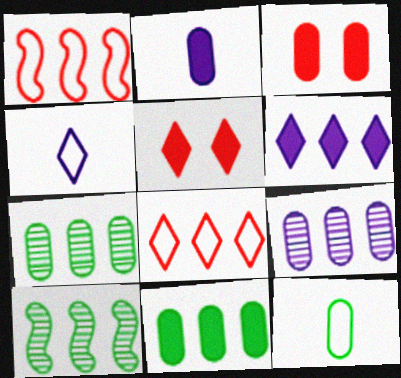[[1, 6, 7], 
[2, 3, 11], 
[3, 4, 10], 
[3, 9, 12]]